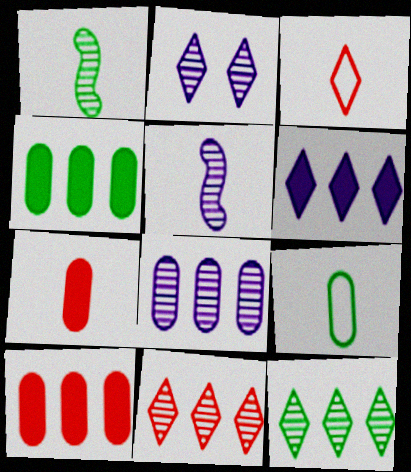[[2, 5, 8]]